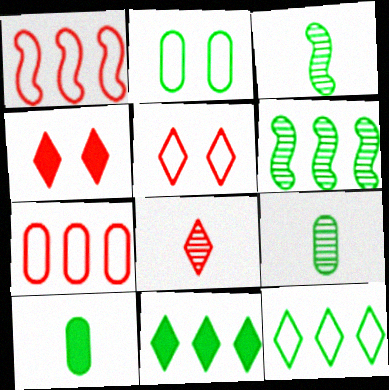[[2, 3, 11]]